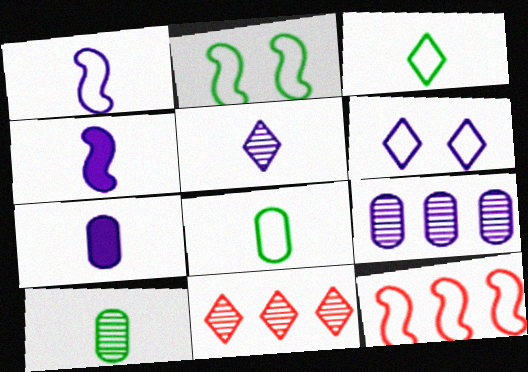[[1, 2, 12], 
[1, 5, 7], 
[2, 7, 11], 
[4, 6, 9], 
[6, 8, 12]]